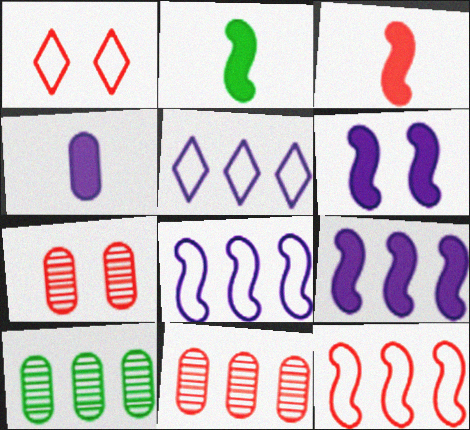[[1, 3, 11], 
[2, 5, 7]]